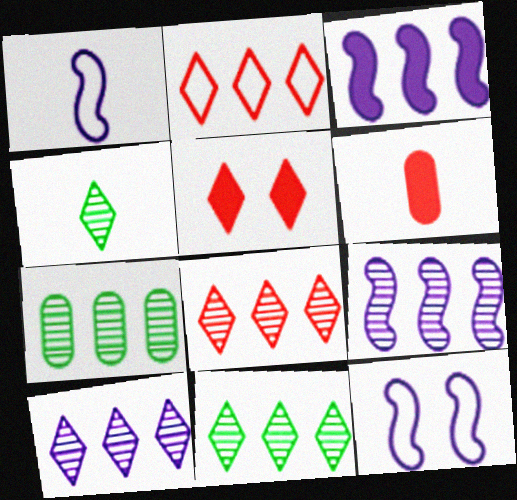[[1, 4, 6], 
[1, 5, 7], 
[2, 3, 7], 
[6, 11, 12], 
[7, 8, 9], 
[8, 10, 11]]